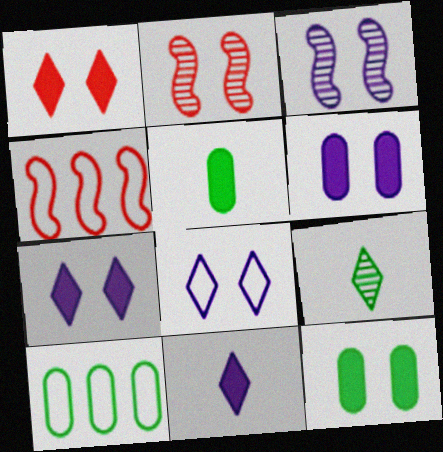[[2, 8, 12], 
[2, 10, 11], 
[3, 6, 8], 
[4, 6, 9]]